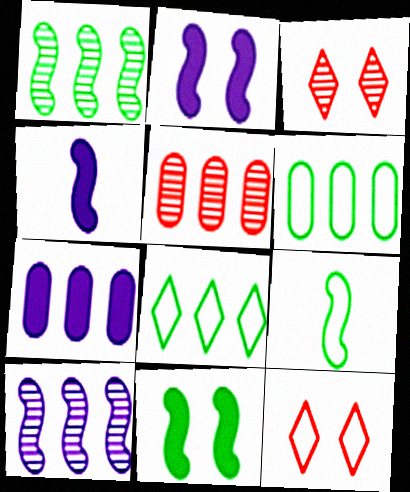[[1, 9, 11], 
[3, 4, 6], 
[3, 7, 9], 
[5, 6, 7]]